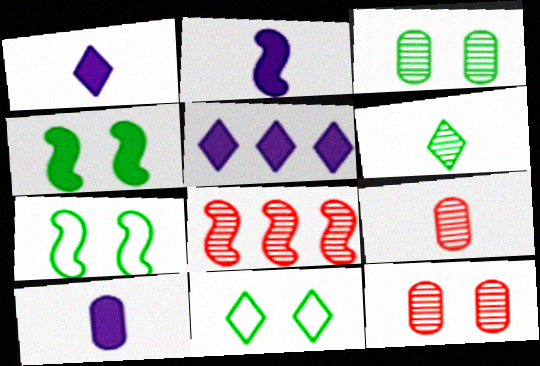[[1, 2, 10], 
[2, 7, 8], 
[3, 4, 11], 
[5, 7, 9], 
[8, 10, 11]]